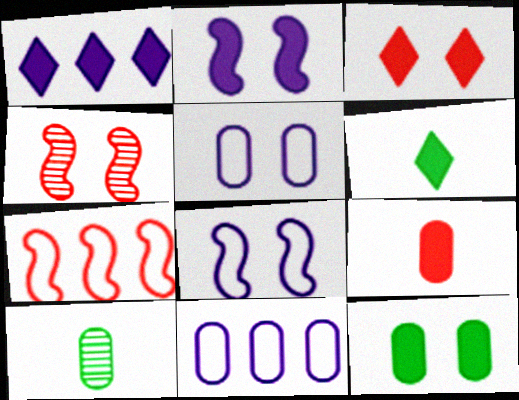[[1, 3, 6], 
[2, 3, 12], 
[4, 6, 11]]